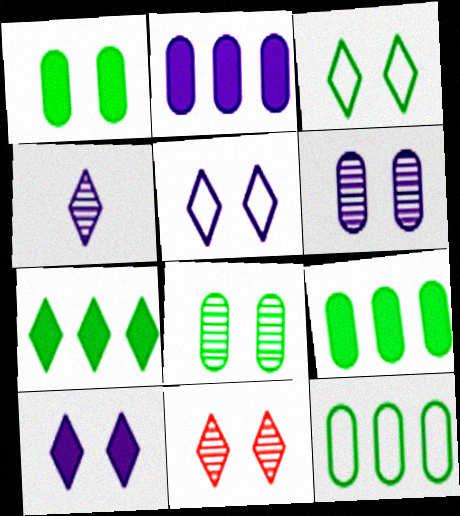[[3, 10, 11]]